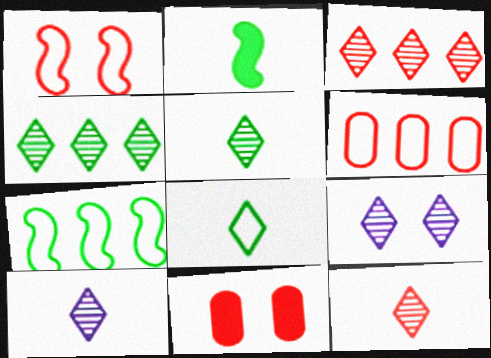[[2, 6, 9], 
[3, 5, 9], 
[4, 9, 12], 
[5, 10, 12], 
[7, 10, 11]]